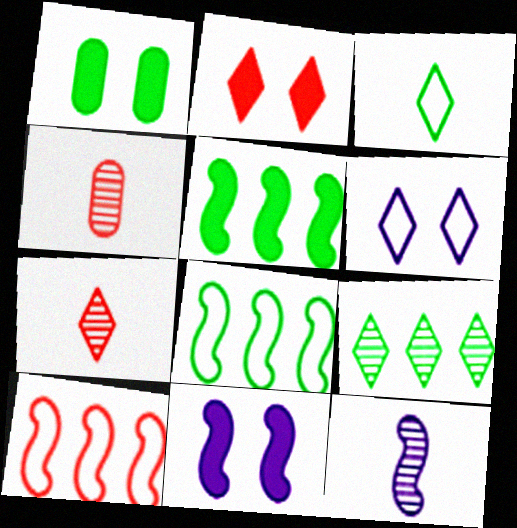[[1, 2, 11], 
[2, 4, 10], 
[4, 5, 6]]